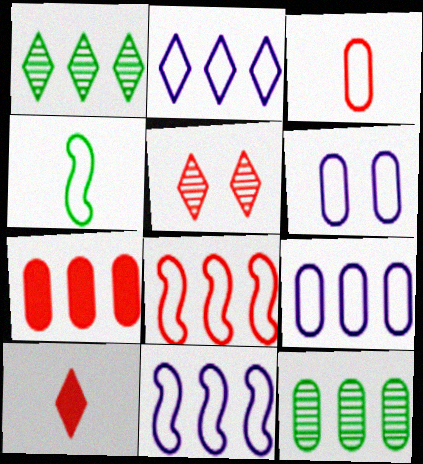[[1, 7, 11], 
[2, 9, 11], 
[7, 9, 12]]